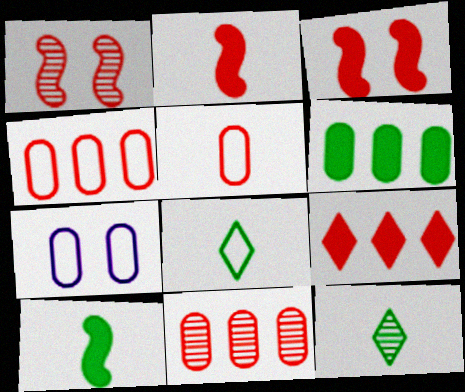[[1, 5, 9]]